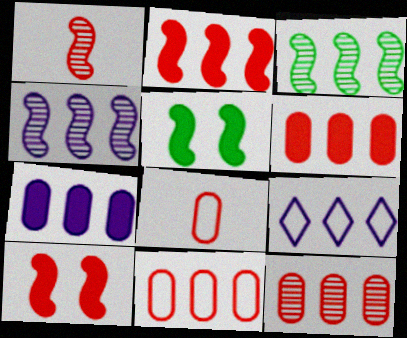[[3, 6, 9], 
[4, 7, 9], 
[6, 11, 12]]